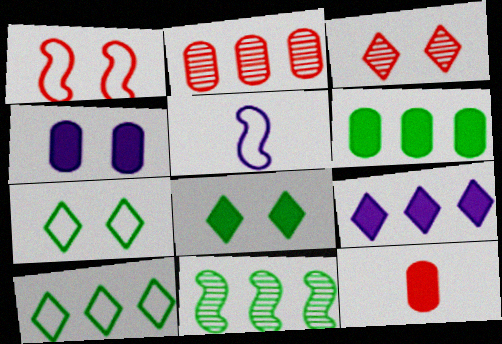[[2, 5, 8], 
[3, 5, 6], 
[4, 6, 12], 
[6, 10, 11]]